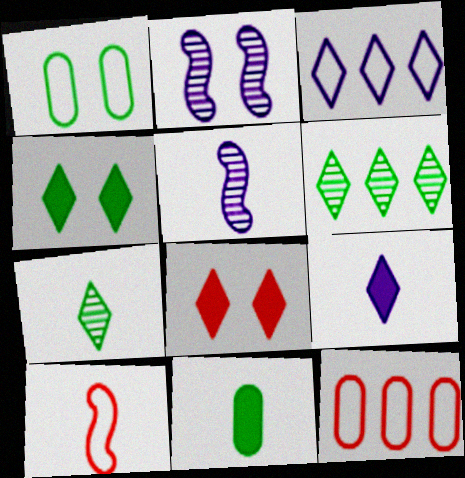[[1, 2, 8], 
[1, 3, 10], 
[3, 7, 8], 
[4, 5, 12]]